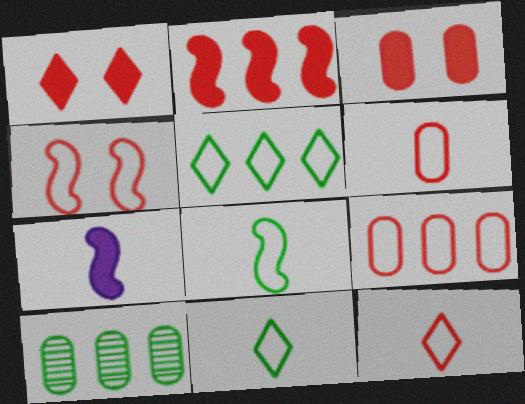[[4, 9, 12]]